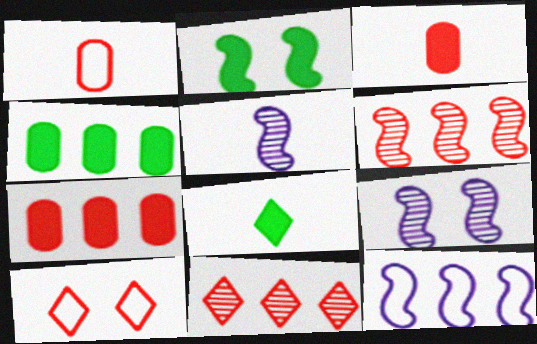[[1, 5, 8], 
[2, 4, 8], 
[3, 6, 10], 
[4, 5, 10], 
[4, 11, 12]]